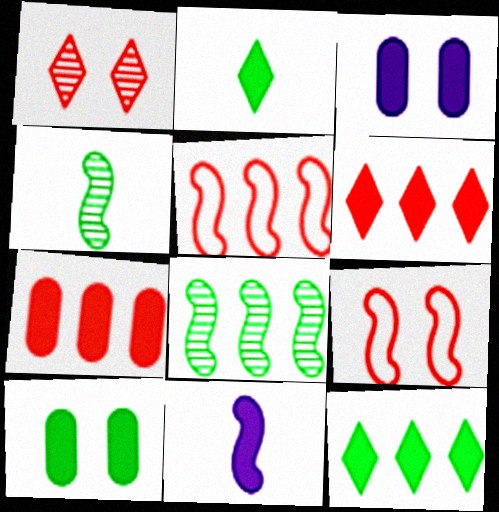[[6, 10, 11], 
[8, 9, 11]]